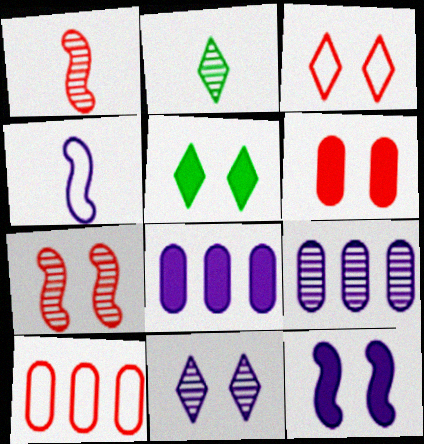[[2, 7, 9], 
[2, 10, 12], 
[3, 5, 11], 
[3, 6, 7], 
[4, 8, 11], 
[5, 6, 12]]